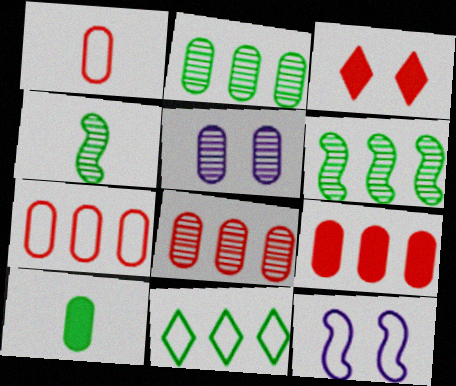[[1, 11, 12], 
[5, 7, 10], 
[7, 8, 9]]